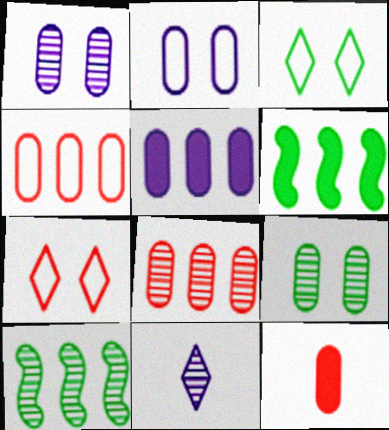[]